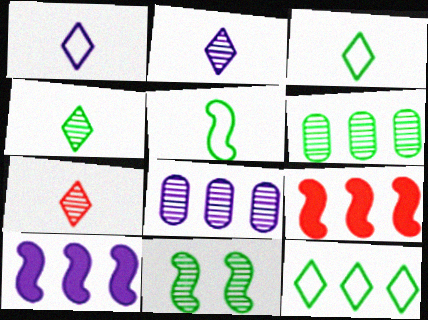[[2, 4, 7], 
[4, 6, 11], 
[7, 8, 11], 
[8, 9, 12]]